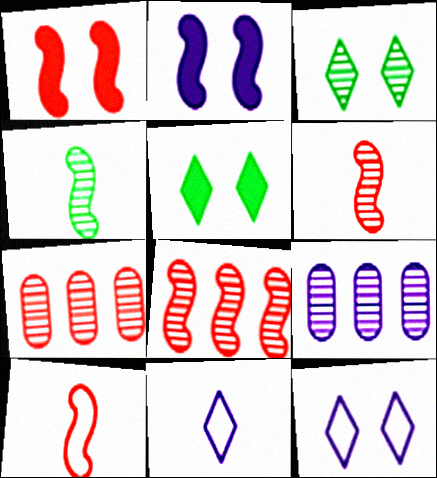[[1, 8, 10], 
[2, 9, 11], 
[3, 6, 9], 
[5, 9, 10]]